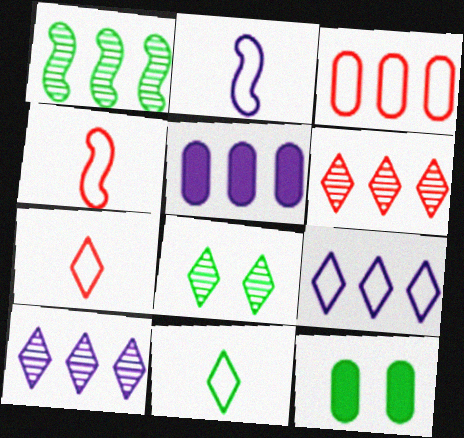[[1, 11, 12], 
[2, 6, 12], 
[4, 5, 8], 
[4, 10, 12]]